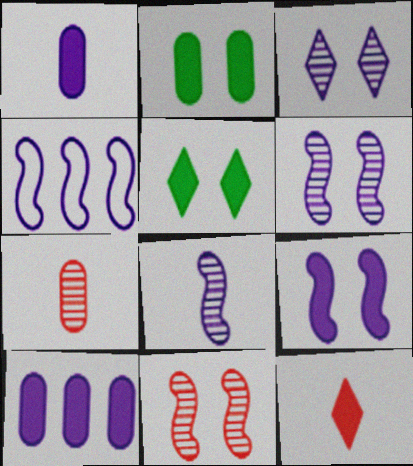[[1, 3, 4], 
[4, 5, 7], 
[4, 8, 9]]